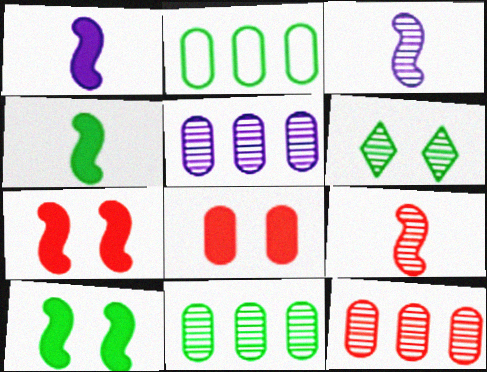[[2, 4, 6], 
[3, 6, 12], 
[5, 6, 9], 
[5, 11, 12]]